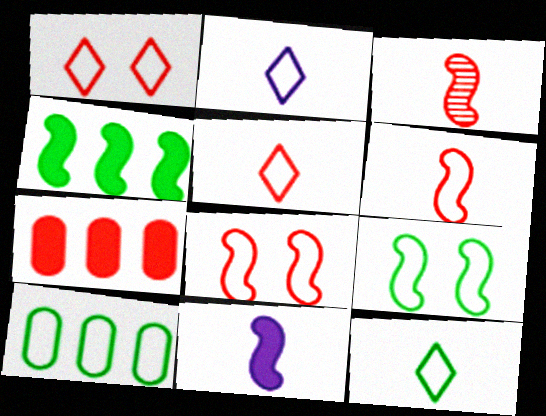[[1, 3, 7], 
[2, 5, 12], 
[2, 8, 10], 
[9, 10, 12]]